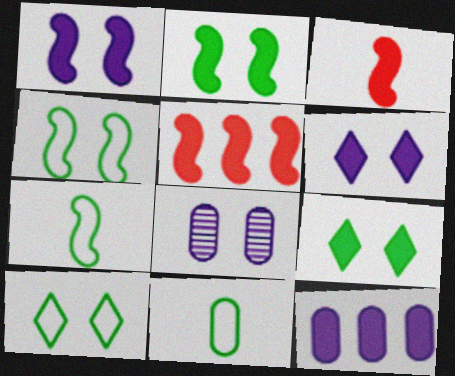[[3, 9, 12]]